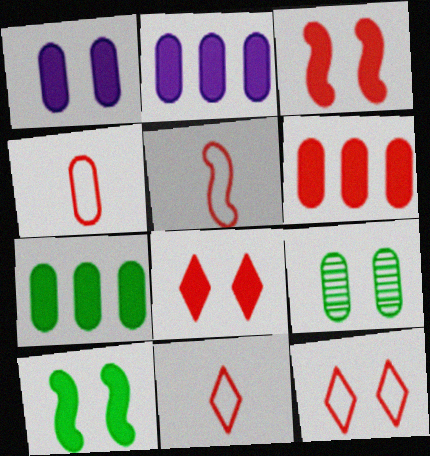[[1, 8, 10], 
[2, 4, 9], 
[2, 6, 7], 
[4, 5, 11]]